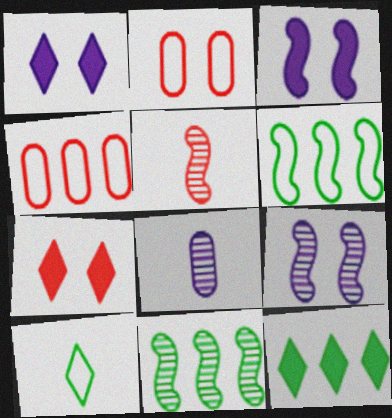[[3, 5, 6], 
[4, 5, 7], 
[5, 9, 11], 
[6, 7, 8]]